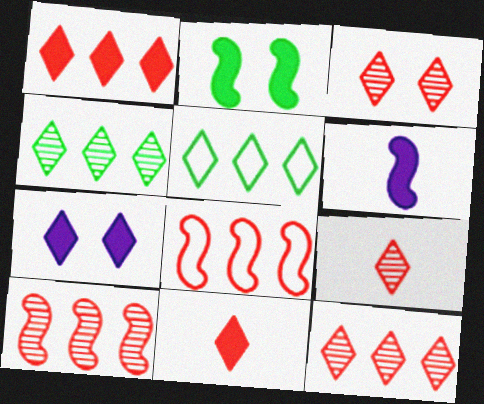[[3, 9, 12], 
[5, 7, 9]]